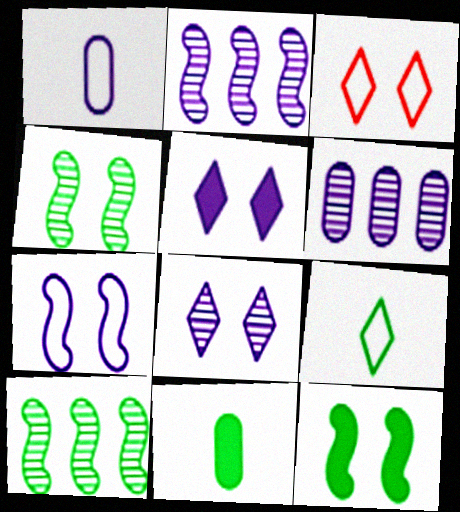[[1, 2, 5], 
[2, 3, 11]]